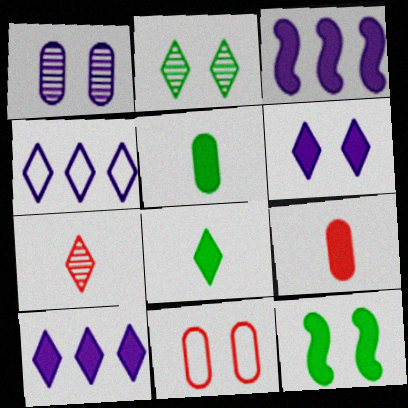[[9, 10, 12]]